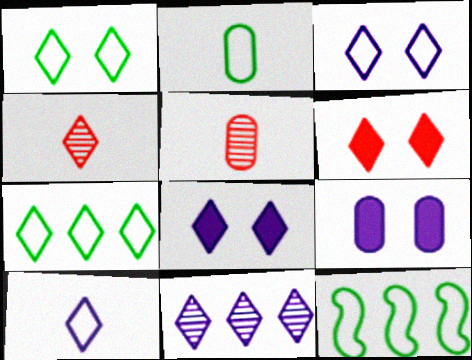[[1, 2, 12], 
[4, 7, 8], 
[4, 9, 12], 
[5, 8, 12], 
[8, 10, 11]]